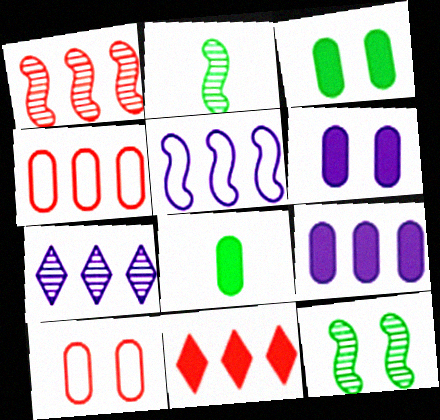[[1, 4, 11], 
[5, 7, 9]]